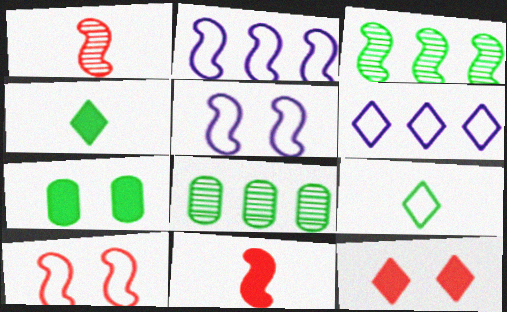[[1, 6, 7], 
[3, 5, 11], 
[3, 7, 9]]